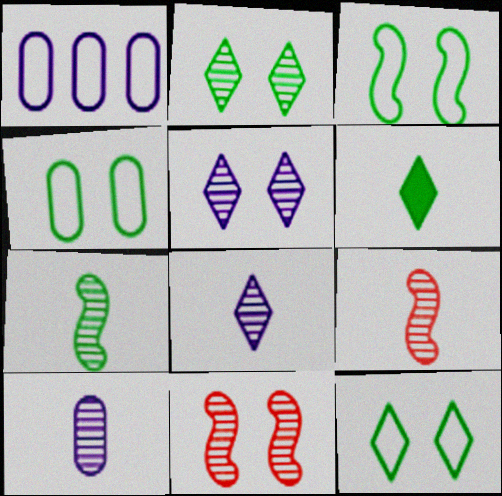[[1, 6, 11], 
[3, 4, 12]]